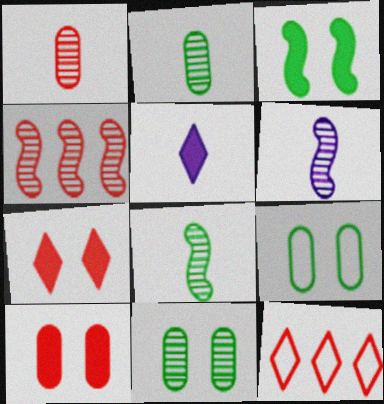[[4, 5, 9]]